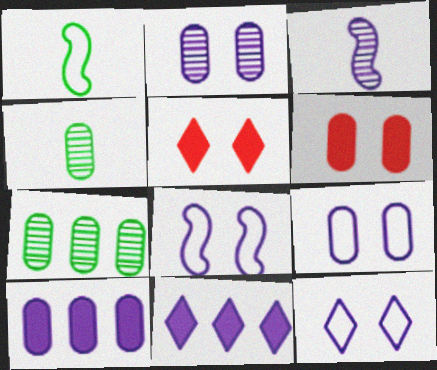[[3, 9, 11], 
[3, 10, 12], 
[8, 9, 12]]